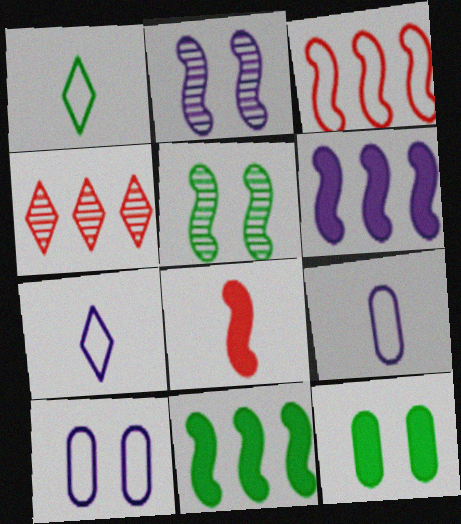[[1, 3, 10]]